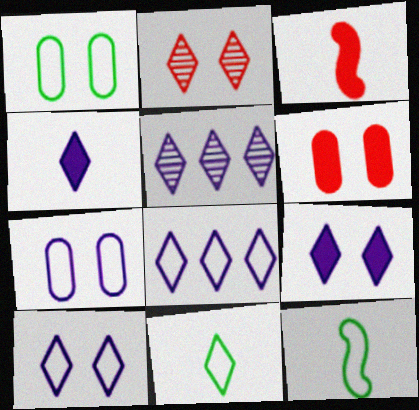[[1, 3, 5], 
[4, 5, 10], 
[5, 6, 12]]